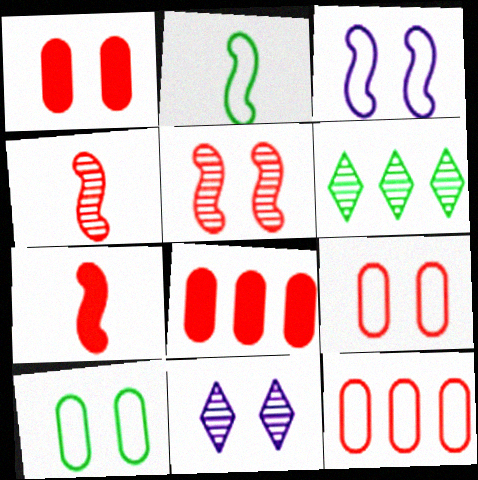[[2, 8, 11]]